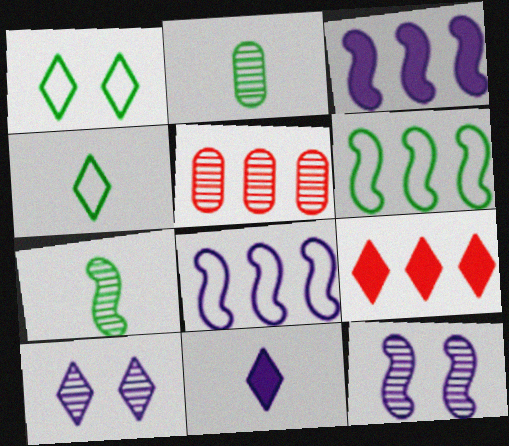[[4, 9, 10], 
[5, 7, 10]]